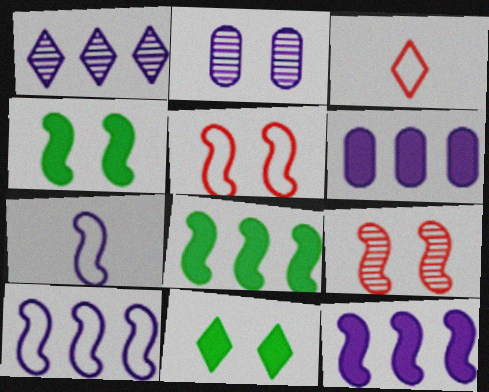[[1, 3, 11], 
[1, 6, 10], 
[2, 3, 8], 
[2, 5, 11], 
[7, 8, 9]]